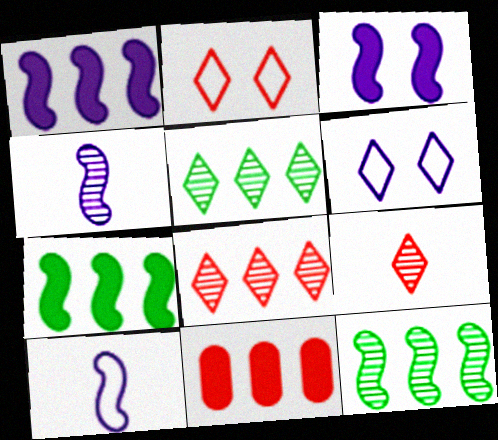[]